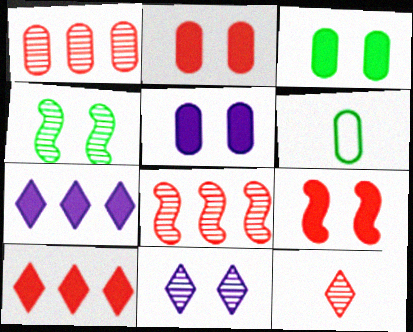[[1, 5, 6], 
[2, 3, 5]]